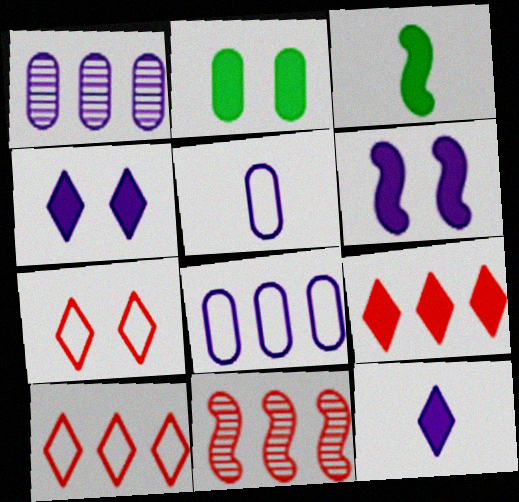[[1, 3, 7]]